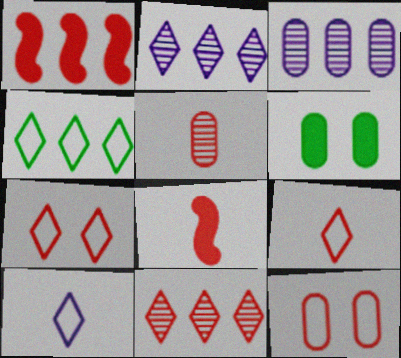[[1, 3, 4], 
[1, 5, 7], 
[4, 7, 10], 
[5, 8, 9], 
[8, 11, 12]]